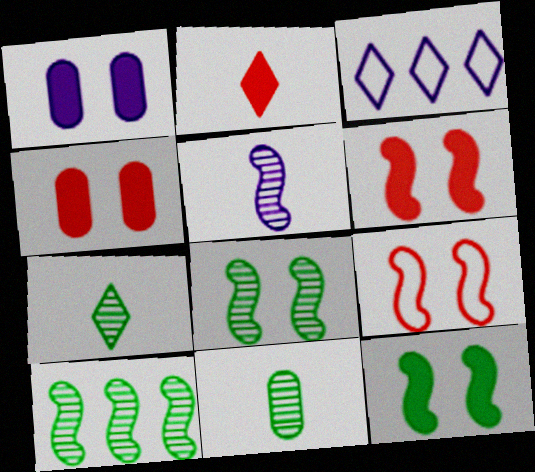[[1, 3, 5], 
[3, 6, 11]]